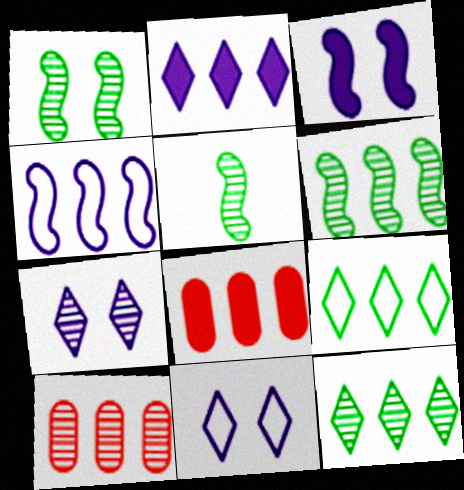[[1, 5, 6], 
[4, 8, 12], 
[5, 7, 10], 
[5, 8, 11]]